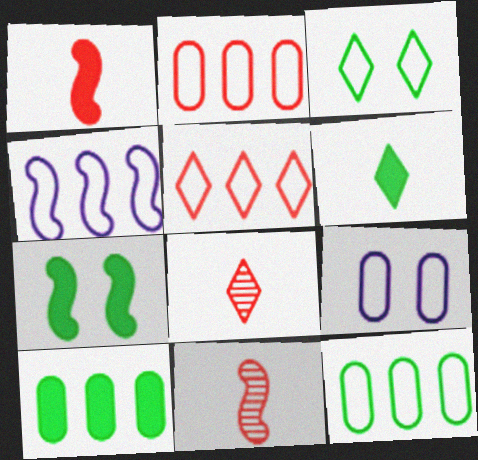[[4, 5, 12], 
[4, 7, 11], 
[6, 7, 10]]